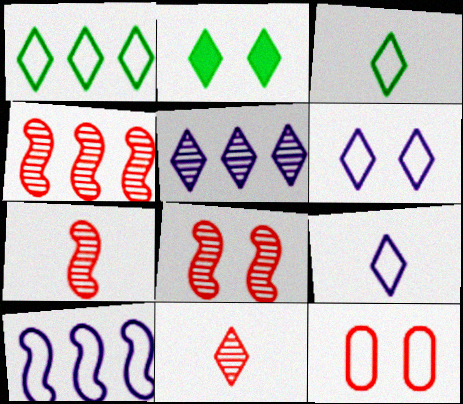[[3, 10, 12], 
[4, 7, 8]]